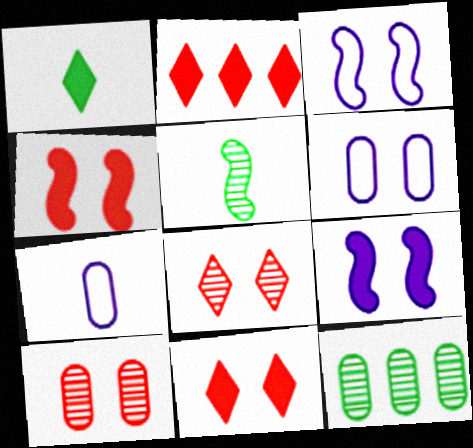[[2, 5, 6]]